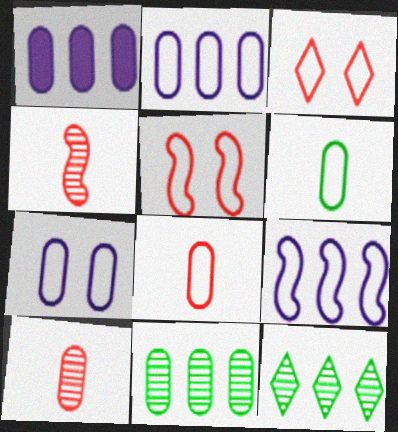[[3, 6, 9]]